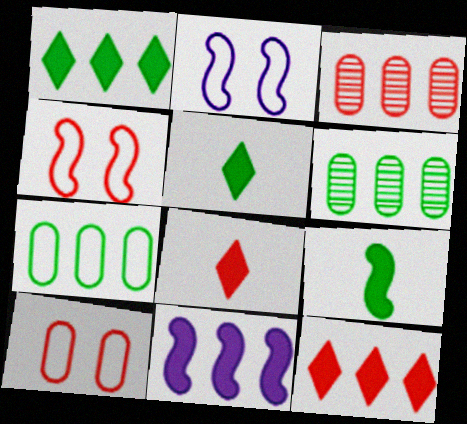[[2, 3, 5], 
[2, 6, 8], 
[3, 4, 8]]